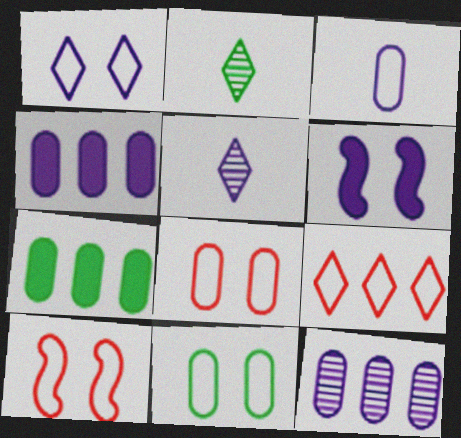[[1, 10, 11], 
[2, 4, 10], 
[5, 7, 10]]